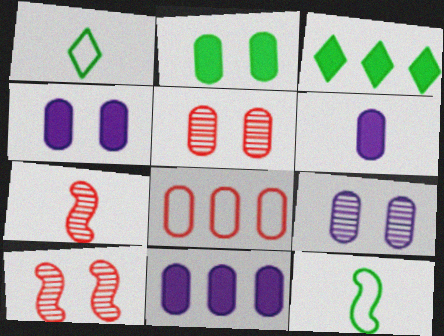[[1, 6, 7], 
[1, 10, 11], 
[4, 6, 11]]